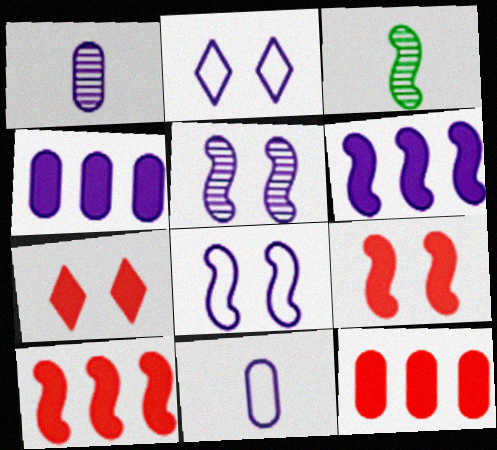[[1, 2, 6], 
[2, 3, 12], 
[3, 8, 10]]